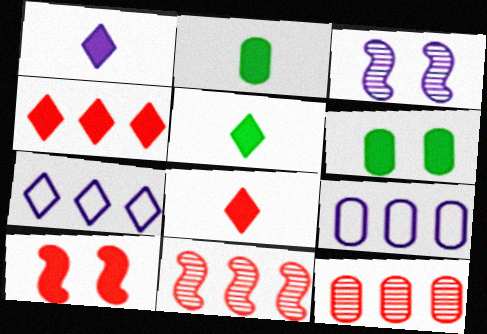[[1, 3, 9], 
[1, 5, 8]]